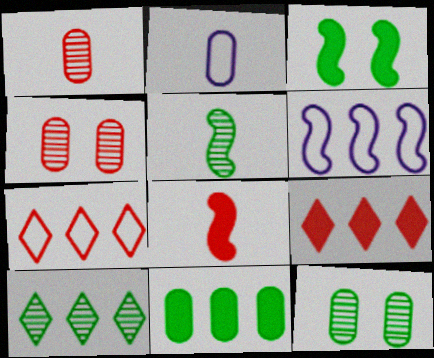[[2, 4, 11], 
[4, 7, 8], 
[5, 10, 12]]